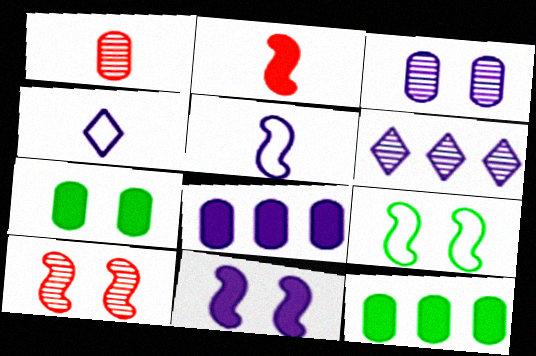[[4, 10, 12], 
[9, 10, 11]]